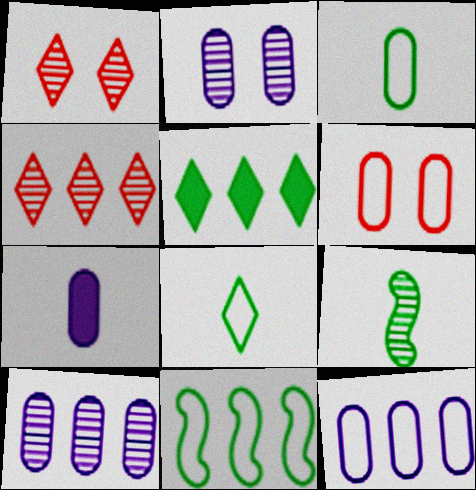[[1, 7, 11], 
[1, 9, 10], 
[2, 4, 9], 
[2, 7, 12], 
[3, 6, 12]]